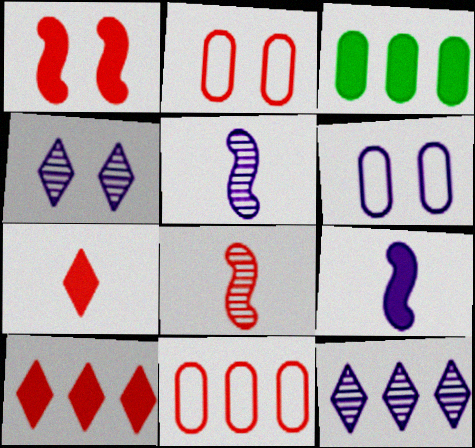[[2, 8, 10], 
[6, 9, 12]]